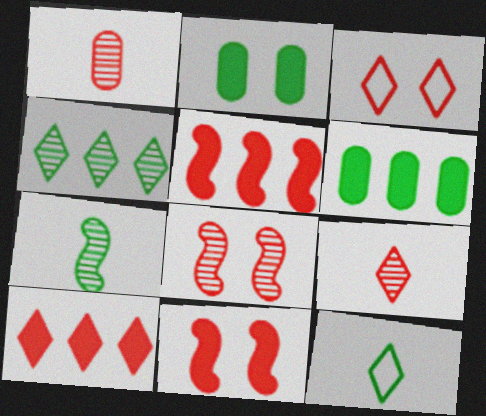[[1, 3, 5], 
[3, 9, 10]]